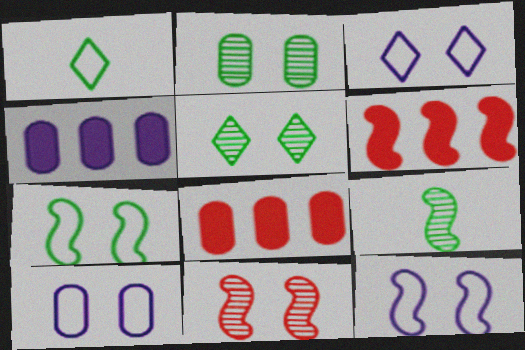[[1, 4, 11], 
[3, 8, 9], 
[3, 10, 12], 
[6, 9, 12]]